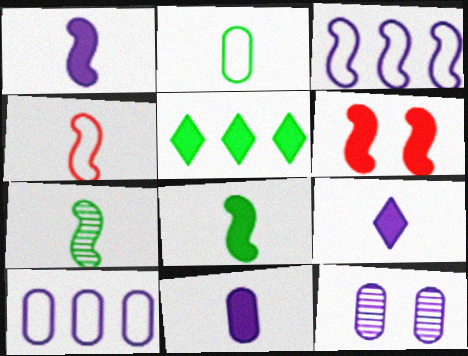[[1, 4, 7], 
[1, 9, 11], 
[3, 6, 7], 
[3, 9, 12], 
[4, 5, 12], 
[5, 6, 11], 
[10, 11, 12]]